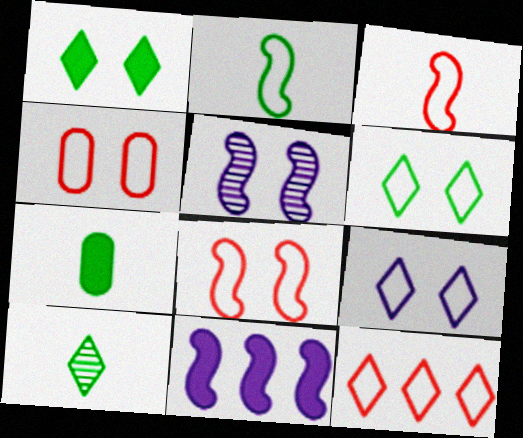[[1, 4, 5], 
[2, 7, 10], 
[3, 4, 12], 
[4, 10, 11], 
[5, 7, 12]]